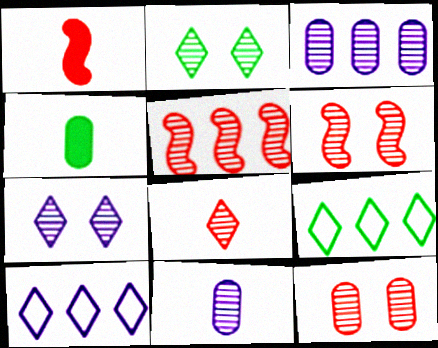[[2, 5, 11], 
[4, 6, 10], 
[5, 8, 12]]